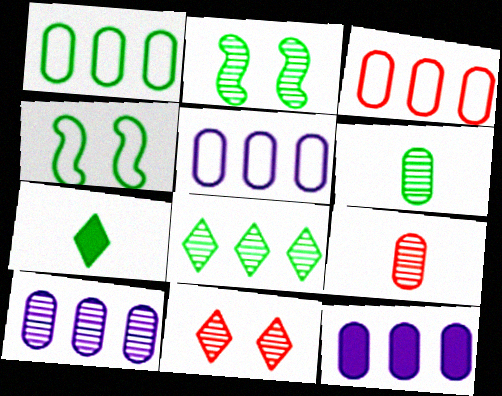[[1, 2, 7], 
[1, 3, 5], 
[2, 6, 8], 
[5, 10, 12]]